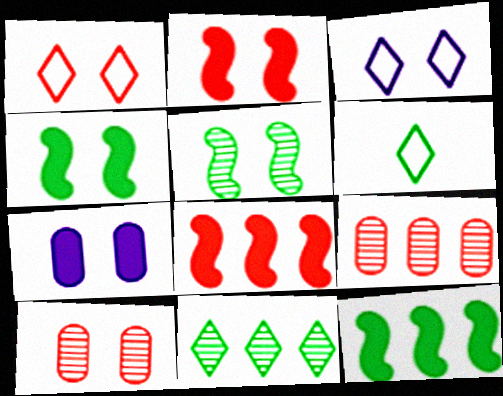[[1, 2, 10], 
[1, 5, 7], 
[3, 4, 10]]